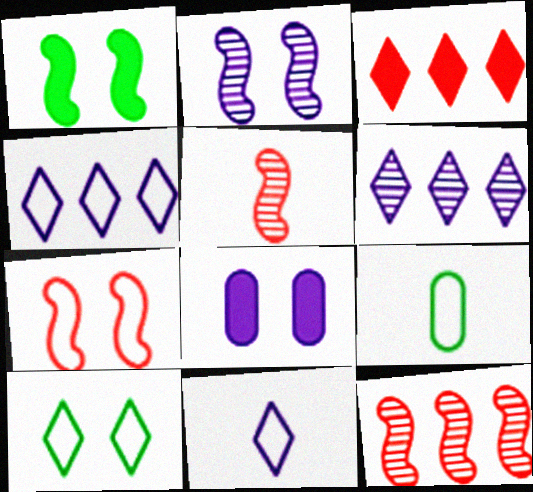[[1, 2, 7], 
[2, 3, 9], 
[4, 7, 9]]